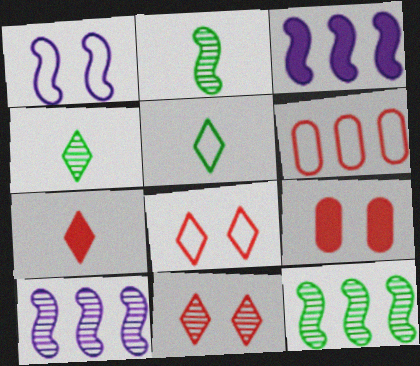[[1, 5, 6], 
[5, 9, 10]]